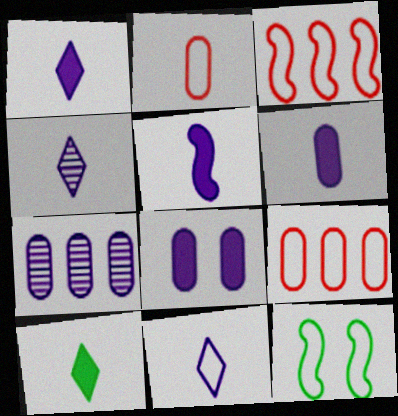[[1, 4, 11], 
[1, 5, 6], 
[9, 11, 12]]